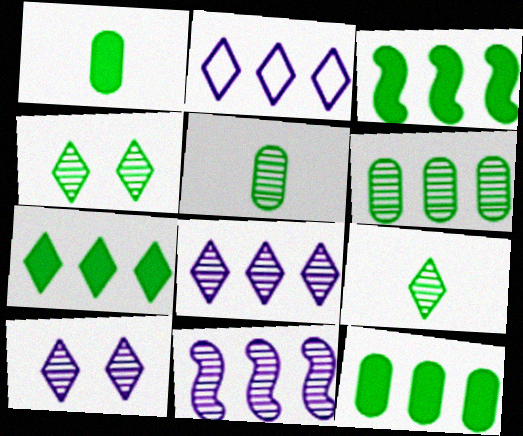[[3, 7, 12]]